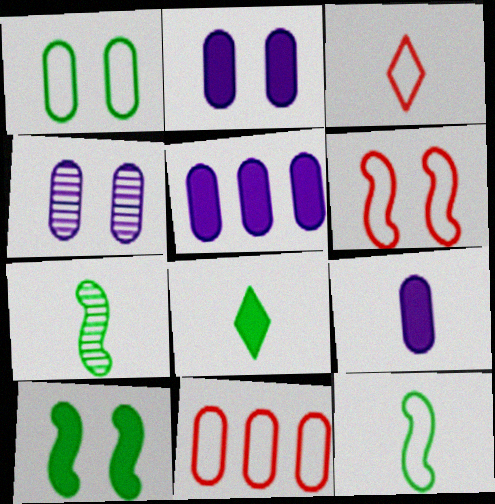[[2, 5, 9], 
[3, 6, 11], 
[3, 7, 9]]